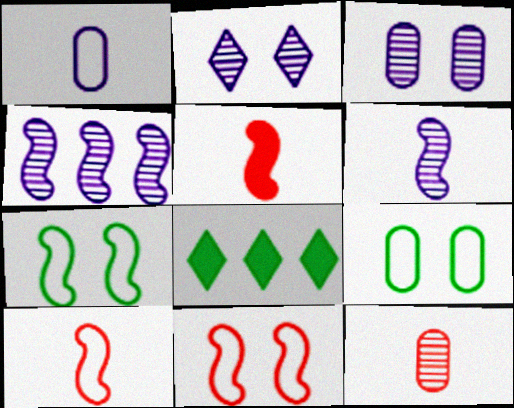[[3, 8, 10], 
[4, 5, 7]]